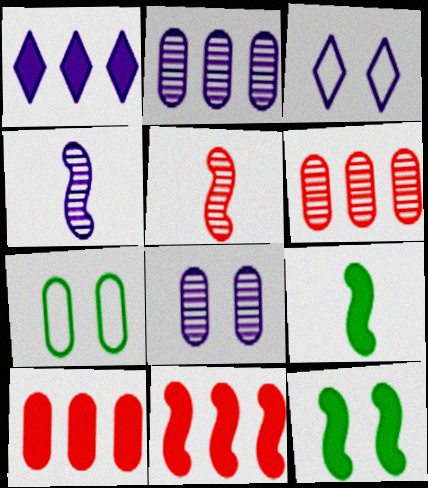[[1, 5, 7], 
[3, 6, 9]]